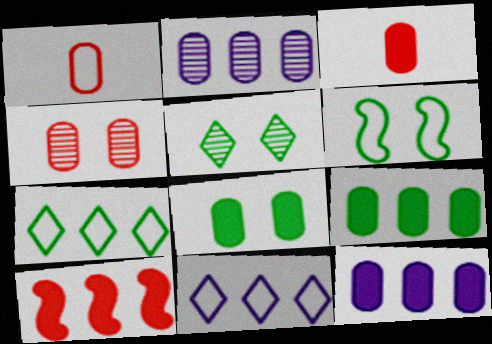[[1, 2, 8], 
[1, 6, 11], 
[2, 7, 10], 
[3, 8, 12], 
[5, 6, 8]]